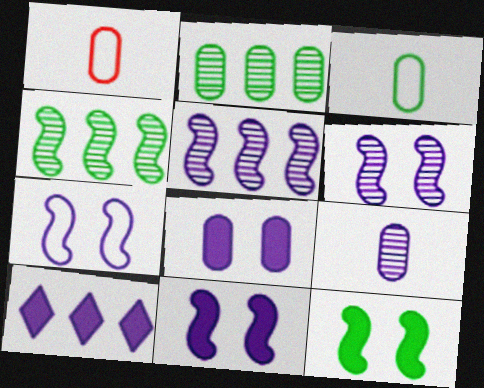[[1, 2, 8], 
[6, 7, 11], 
[7, 9, 10]]